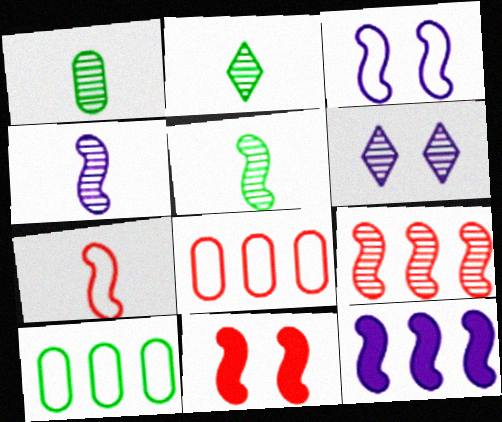[[1, 2, 5], 
[1, 6, 9], 
[3, 4, 12], 
[7, 9, 11]]